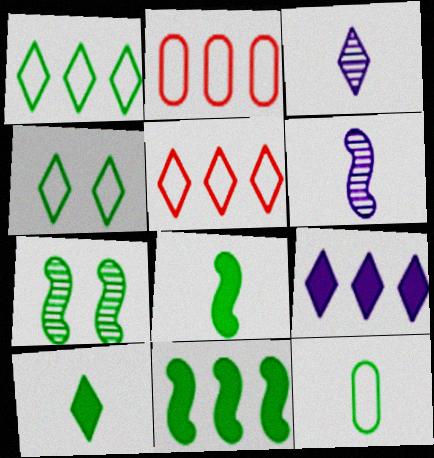[]